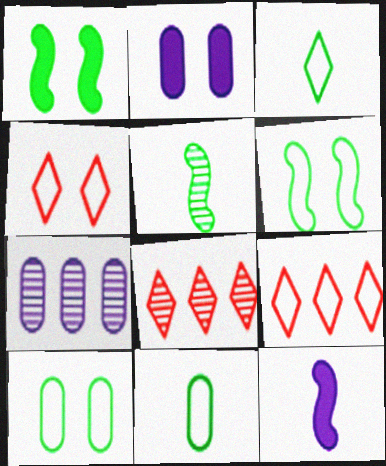[[2, 5, 9], 
[8, 10, 12]]